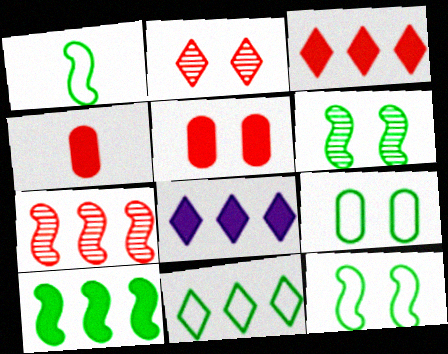[[1, 6, 10], 
[1, 9, 11]]